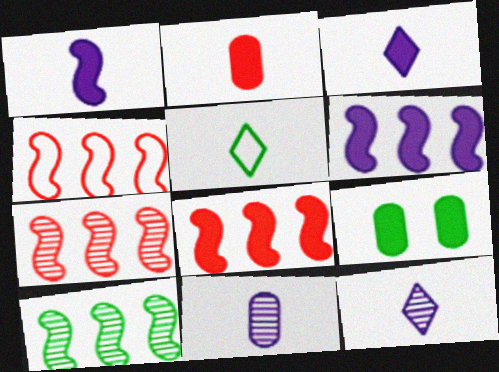[[3, 8, 9], 
[4, 6, 10], 
[4, 7, 8], 
[4, 9, 12], 
[5, 9, 10]]